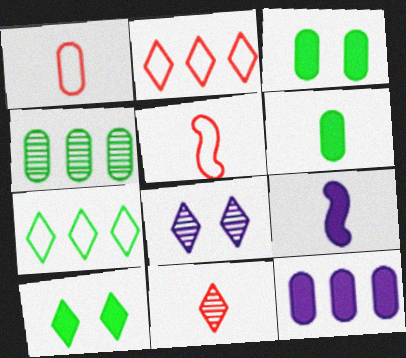[]